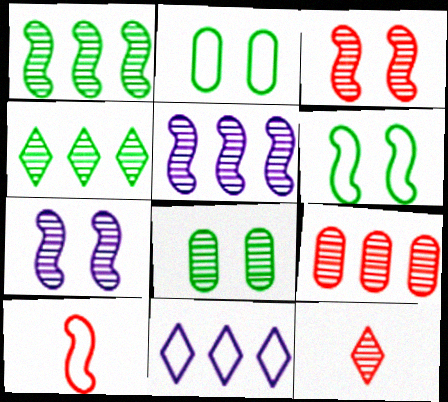[[2, 10, 11], 
[3, 9, 12], 
[4, 5, 9], 
[5, 8, 12]]